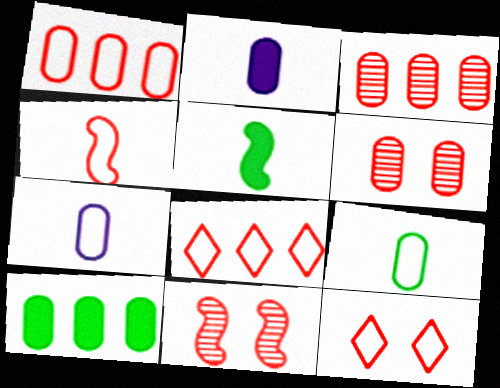[[1, 4, 12], 
[6, 7, 10]]